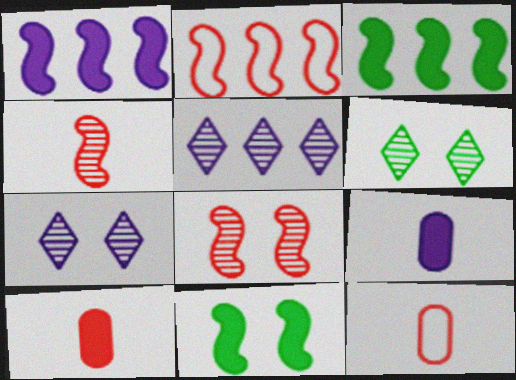[[1, 6, 12], 
[2, 6, 9], 
[3, 7, 12], 
[5, 11, 12]]